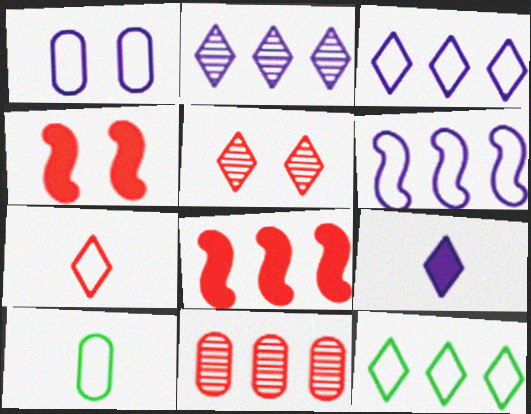[[2, 4, 10], 
[4, 7, 11], 
[5, 9, 12]]